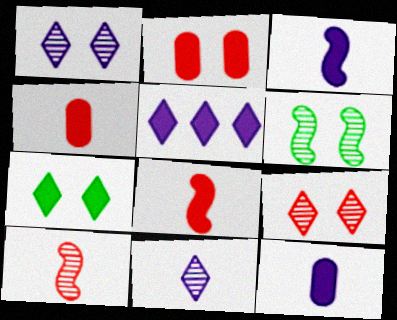[]